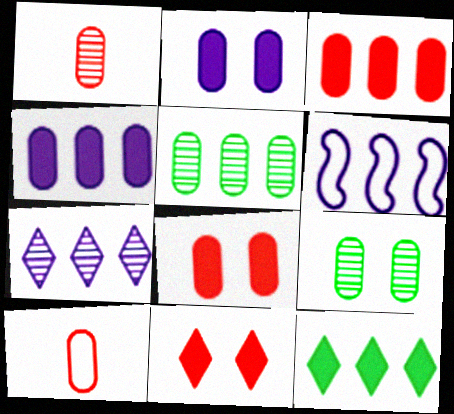[[2, 5, 10], 
[4, 6, 7], 
[4, 9, 10]]